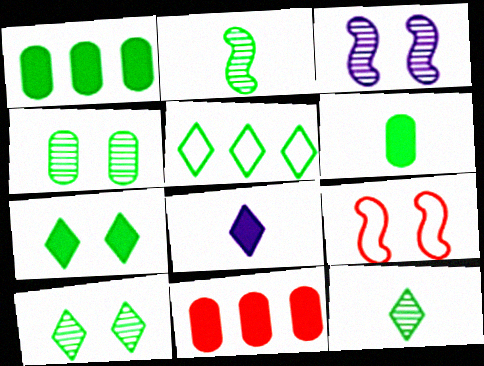[[5, 7, 12]]